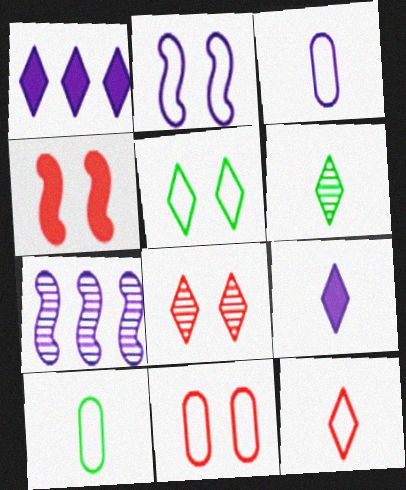[[2, 5, 11], 
[4, 8, 11], 
[6, 9, 12]]